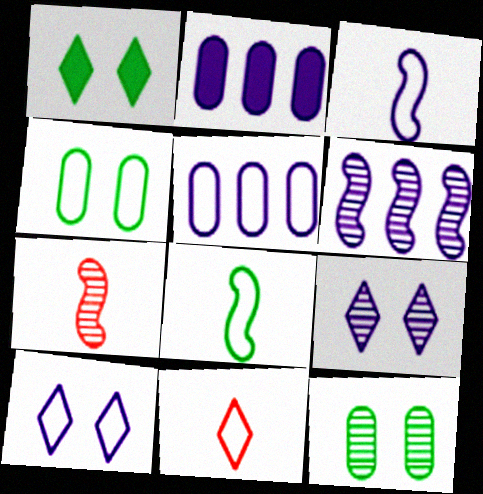[[1, 5, 7], 
[2, 3, 9], 
[3, 5, 10]]